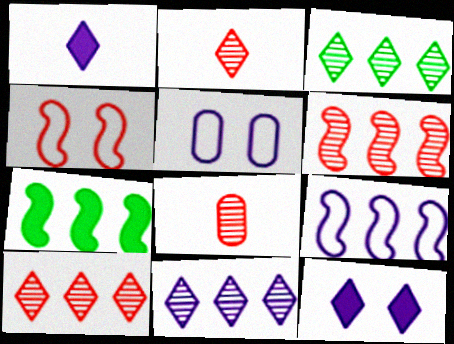[[2, 5, 7], 
[3, 10, 11], 
[6, 7, 9]]